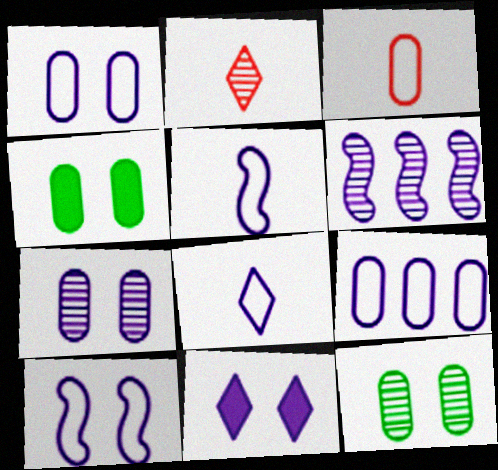[[2, 6, 12], 
[7, 10, 11], 
[8, 9, 10]]